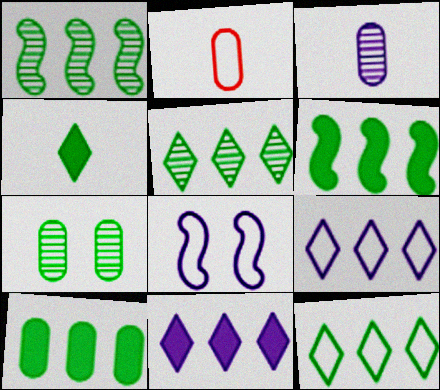[[1, 10, 12], 
[2, 8, 12], 
[3, 8, 11]]